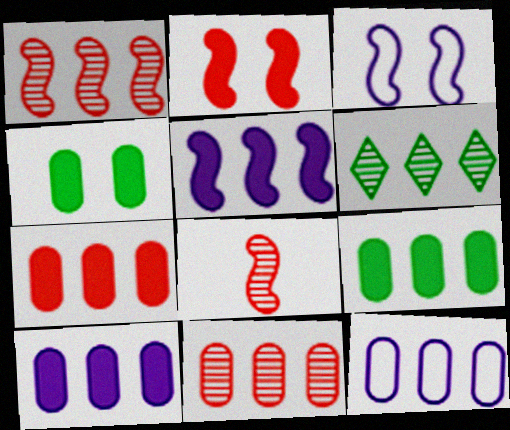[[7, 9, 10], 
[9, 11, 12]]